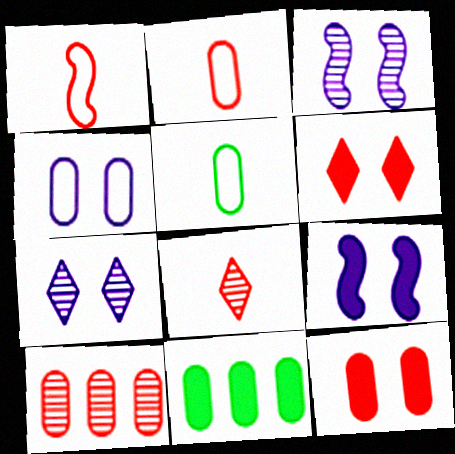[[1, 6, 10], 
[1, 7, 11], 
[2, 10, 12], 
[4, 7, 9]]